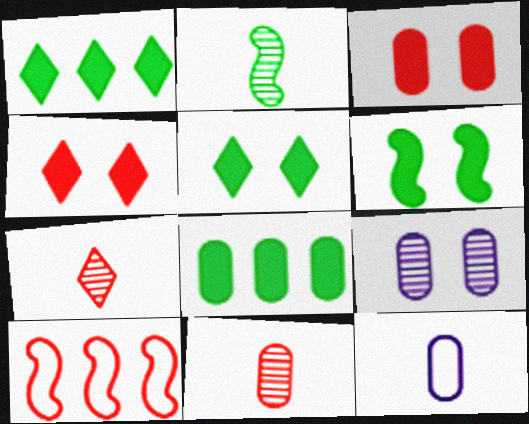[[3, 7, 10], 
[4, 10, 11]]